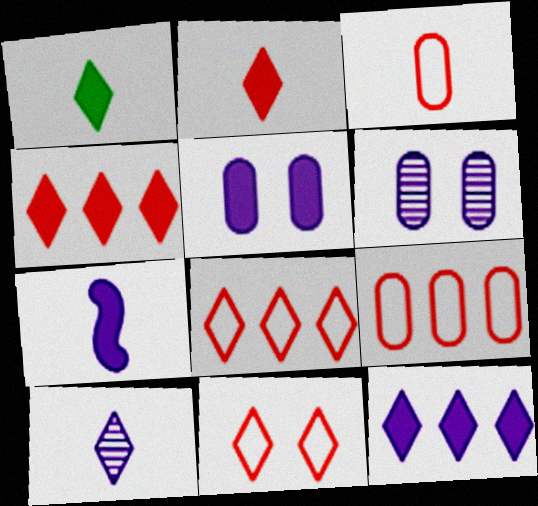[[5, 7, 12]]